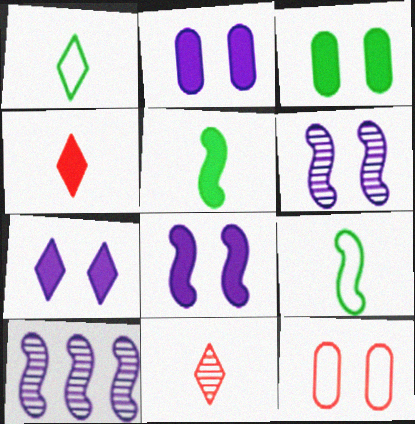[[2, 7, 8]]